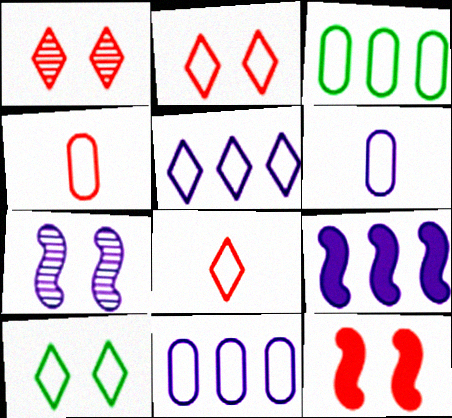[[5, 8, 10]]